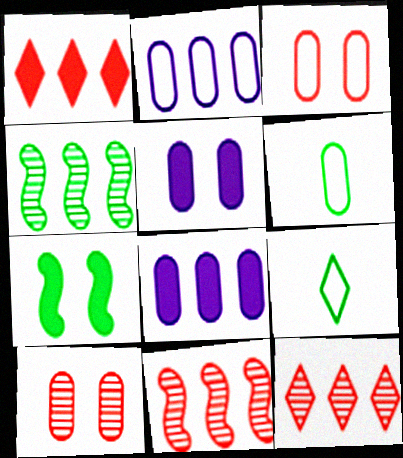[[1, 2, 4], 
[2, 3, 6], 
[5, 9, 11], 
[6, 8, 10]]